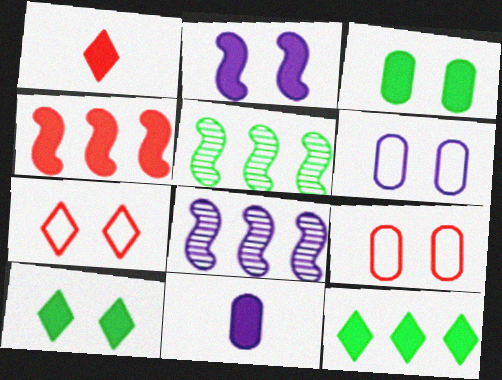[[1, 5, 6], 
[4, 10, 11], 
[5, 7, 11]]